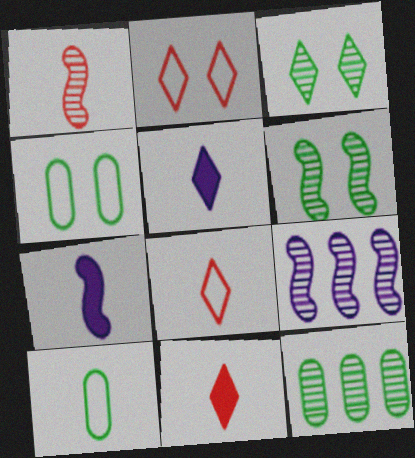[[1, 5, 10], 
[1, 6, 9], 
[2, 7, 12], 
[4, 9, 11]]